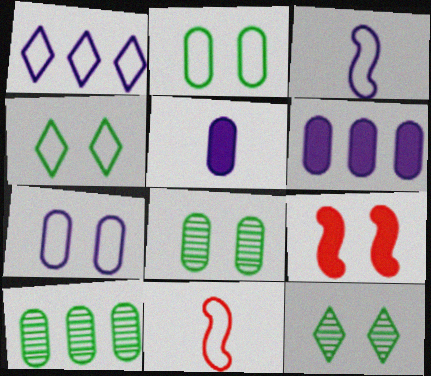[[1, 2, 11], 
[1, 3, 7], 
[6, 11, 12], 
[7, 9, 12]]